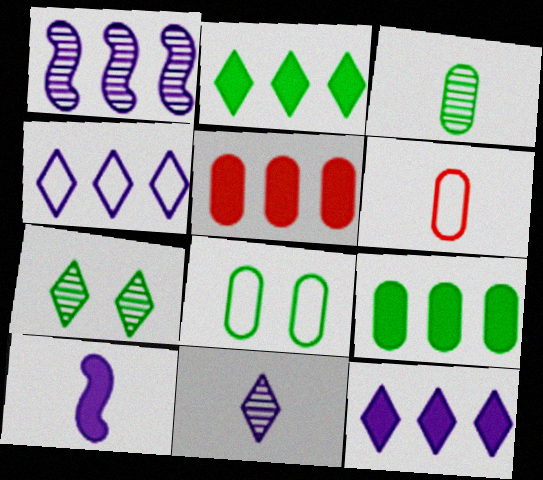[[3, 8, 9]]